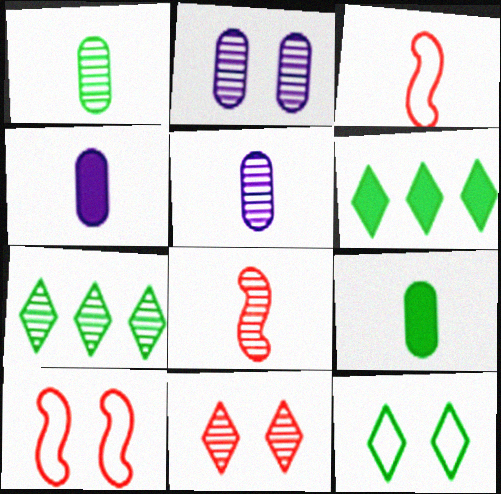[[2, 3, 6], 
[2, 7, 8], 
[4, 7, 10], 
[5, 6, 10]]